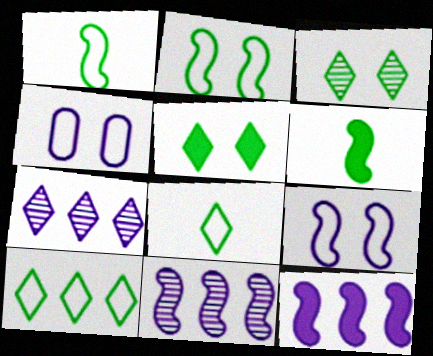[]